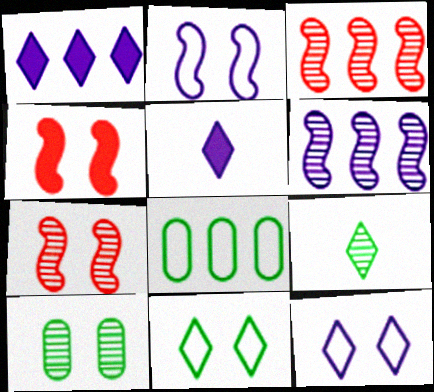[[1, 3, 8], 
[4, 10, 12], 
[5, 7, 8]]